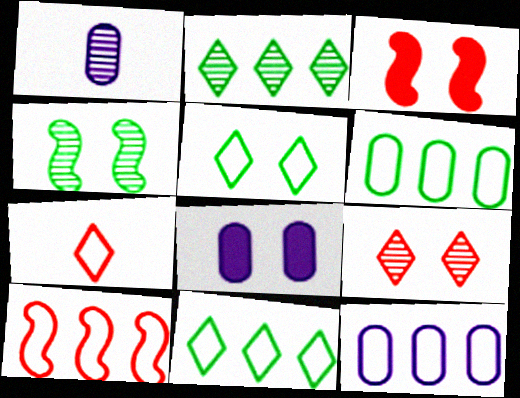[[1, 3, 11], 
[1, 8, 12], 
[10, 11, 12]]